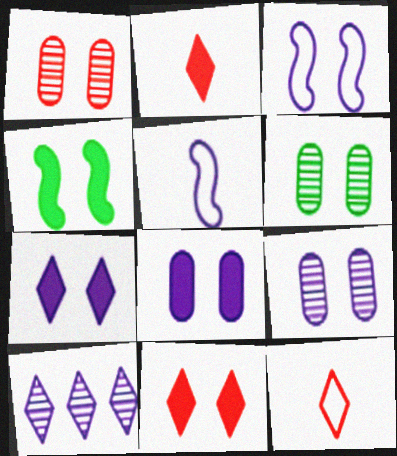[[1, 6, 9], 
[3, 6, 11], 
[3, 7, 9], 
[4, 8, 11], 
[5, 8, 10]]